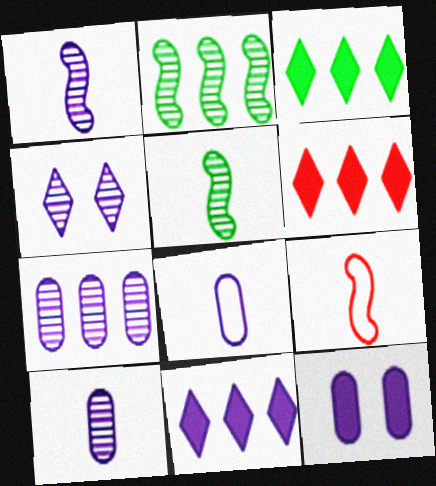[[1, 4, 7], 
[3, 6, 11], 
[7, 8, 12]]